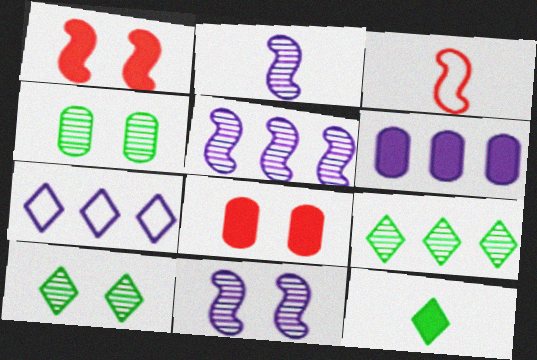[[1, 6, 12], 
[2, 5, 11], 
[3, 6, 10], 
[5, 6, 7]]